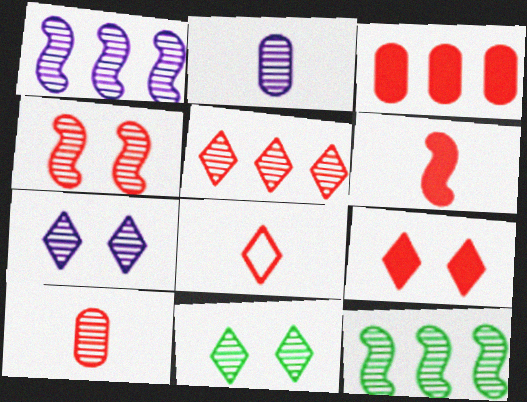[[1, 2, 7], 
[1, 10, 11], 
[3, 4, 8], 
[3, 6, 9], 
[4, 5, 10], 
[5, 8, 9], 
[6, 8, 10], 
[7, 10, 12]]